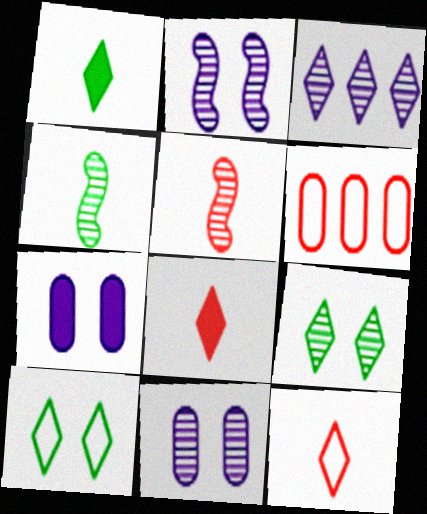[[1, 2, 6], 
[3, 8, 10]]